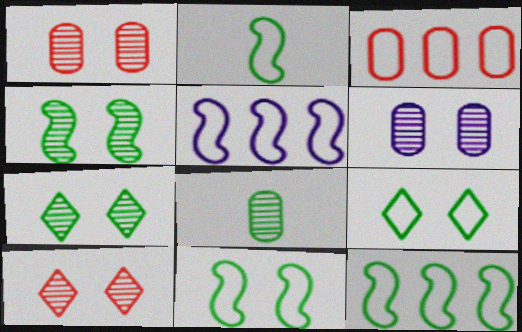[[2, 11, 12], 
[4, 6, 10]]